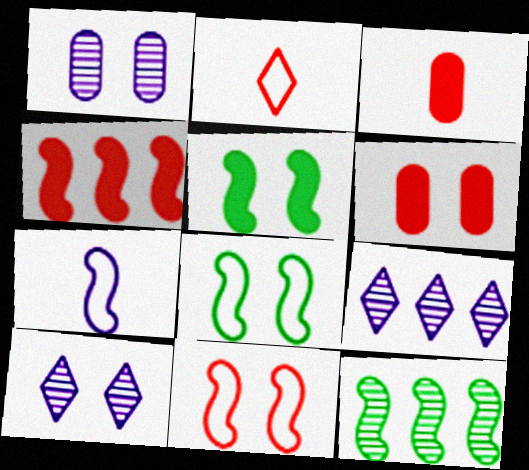[[3, 8, 9], 
[6, 8, 10]]